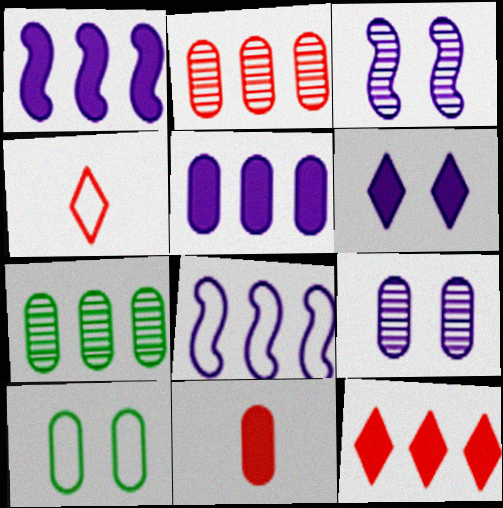[[4, 8, 10], 
[7, 8, 12]]